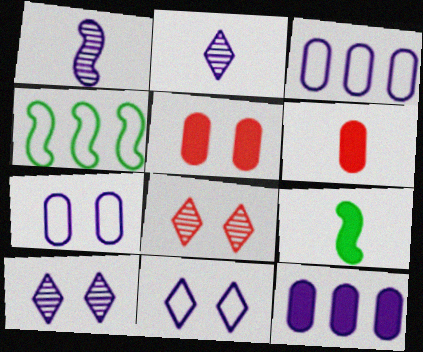[[1, 11, 12], 
[2, 4, 5], 
[3, 8, 9], 
[4, 6, 10]]